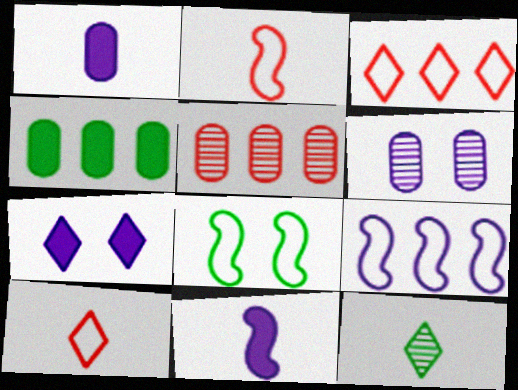[[1, 2, 12], 
[2, 8, 9], 
[3, 7, 12], 
[4, 8, 12]]